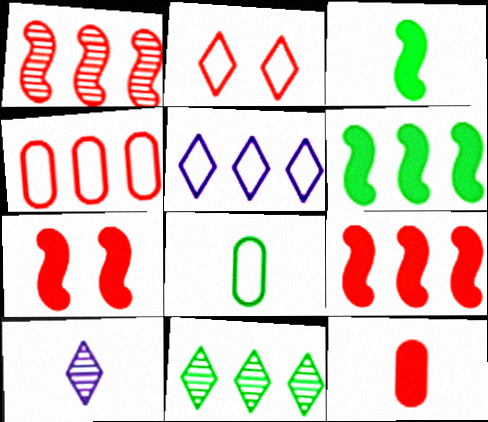[[1, 2, 12]]